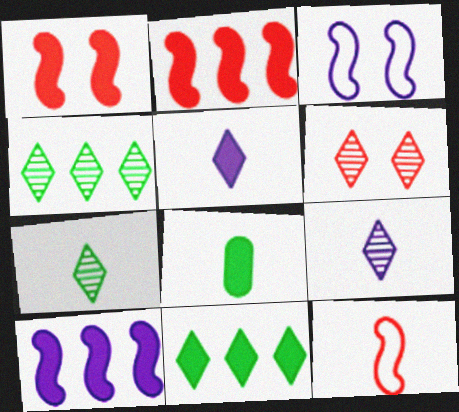[[4, 6, 9], 
[8, 9, 12]]